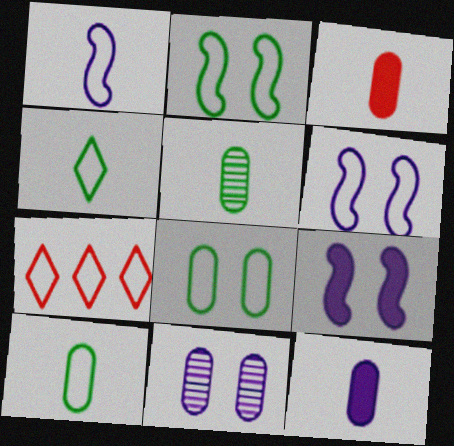[[1, 7, 8], 
[5, 7, 9], 
[6, 7, 10]]